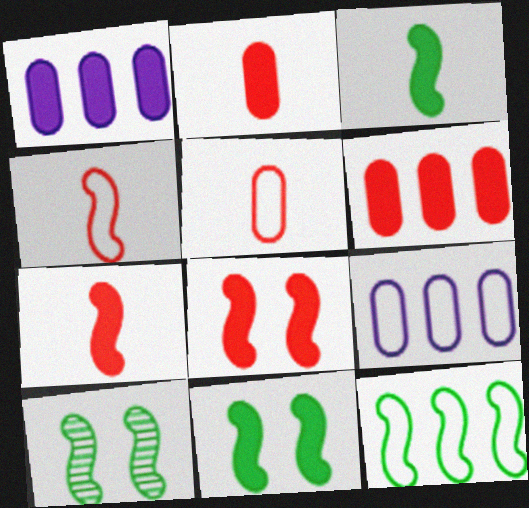[[3, 10, 12]]